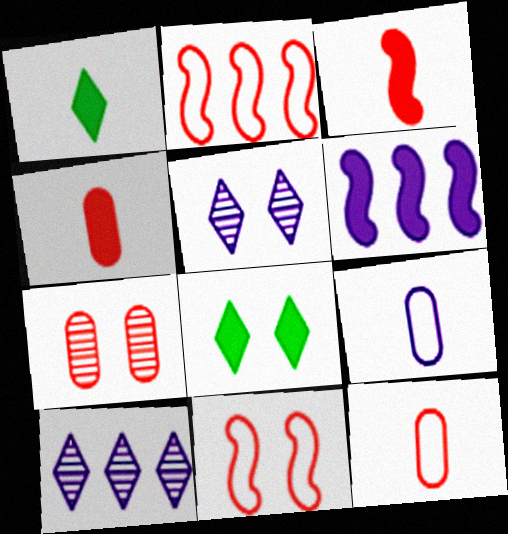[[4, 6, 8], 
[5, 6, 9]]